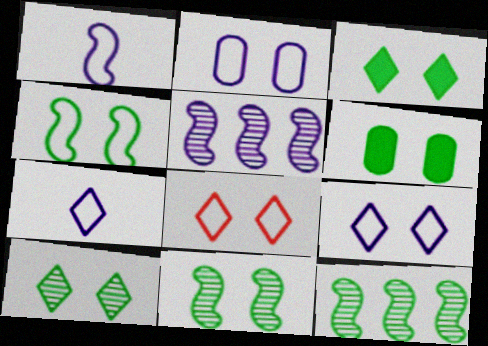[[2, 4, 8], 
[4, 6, 10]]